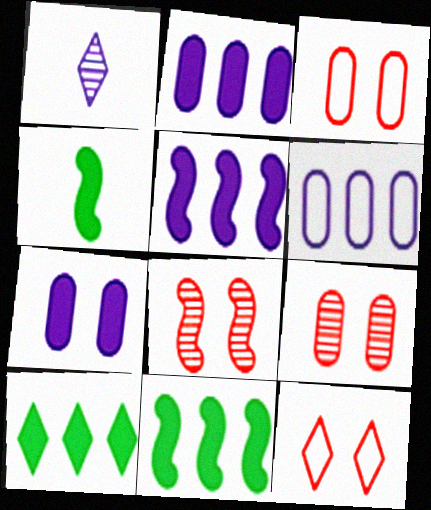[[1, 3, 11], 
[1, 10, 12]]